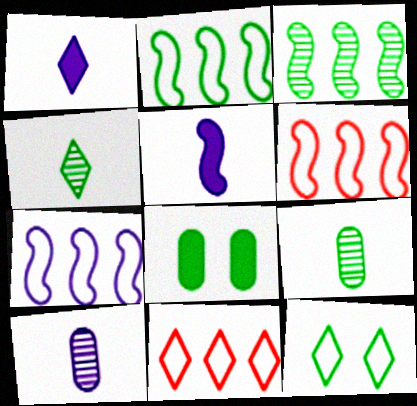[[2, 4, 8], 
[2, 6, 7]]